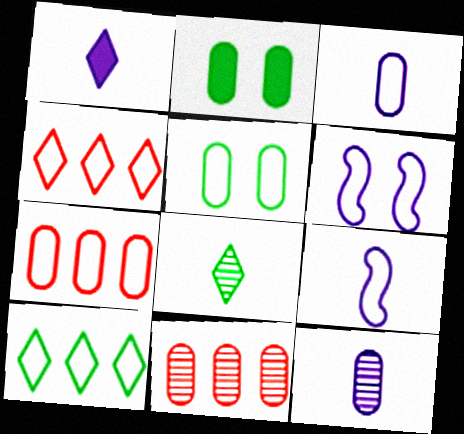[[1, 9, 12], 
[2, 3, 11], 
[2, 7, 12], 
[3, 5, 7], 
[4, 5, 9]]